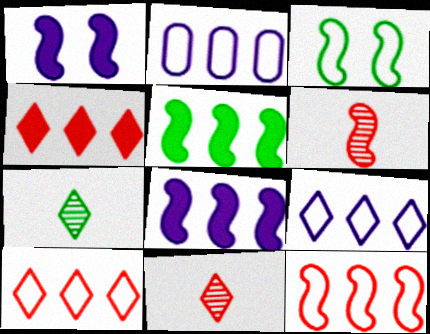[[3, 6, 8]]